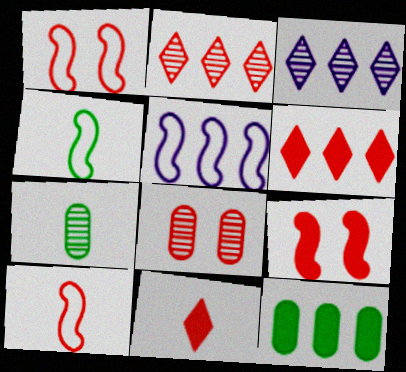[[1, 4, 5], 
[2, 5, 12], 
[6, 8, 10]]